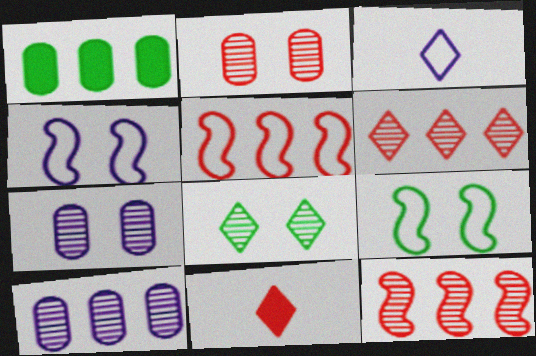[[2, 5, 11], 
[9, 10, 11]]